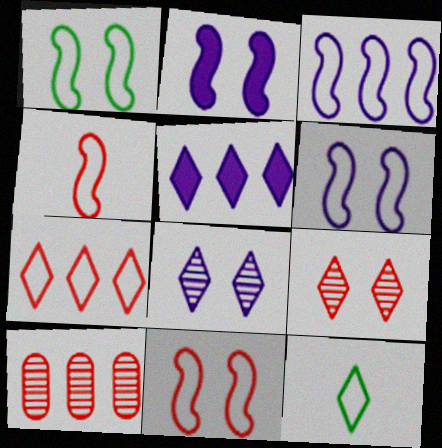[[1, 3, 4], 
[1, 6, 11], 
[2, 10, 12], 
[5, 9, 12]]